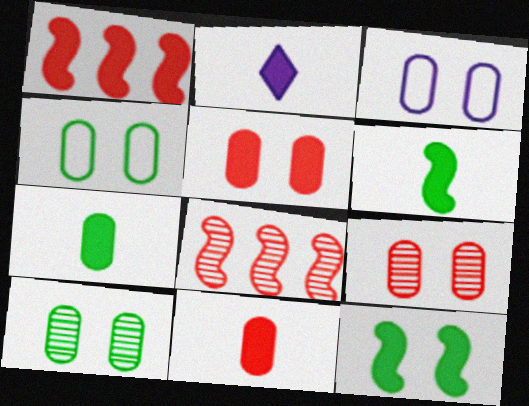[[2, 4, 8], 
[2, 6, 11], 
[3, 5, 10]]